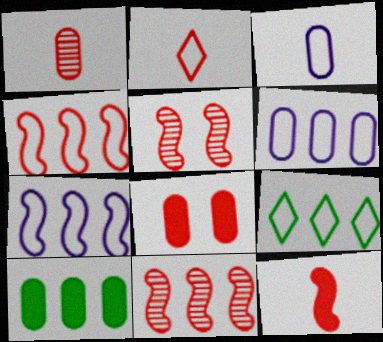[[1, 2, 12], 
[2, 8, 11], 
[4, 5, 12], 
[4, 6, 9]]